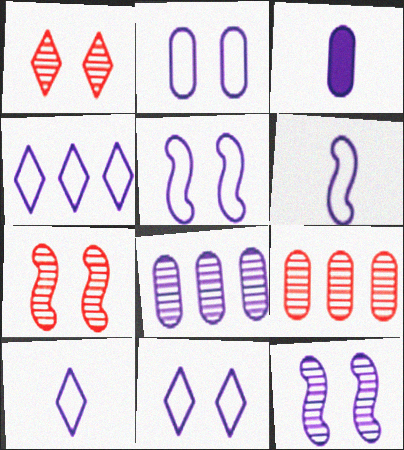[[2, 3, 8], 
[2, 4, 6], 
[2, 5, 11], 
[3, 4, 12], 
[4, 10, 11]]